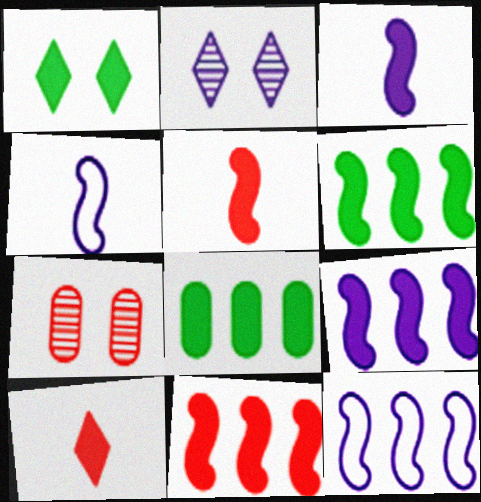[[6, 9, 11]]